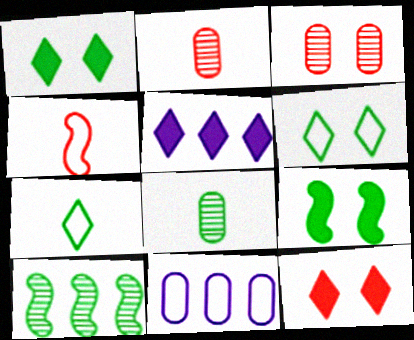[[4, 6, 11]]